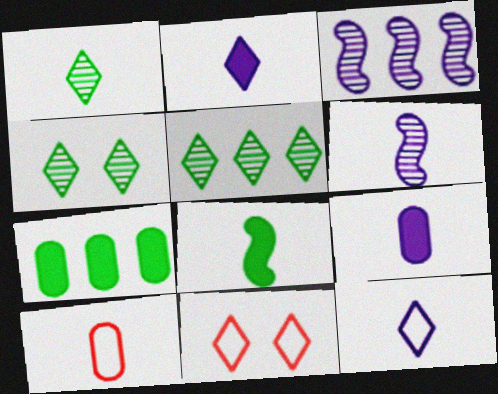[[1, 4, 5], 
[2, 5, 11], 
[6, 7, 11], 
[6, 9, 12]]